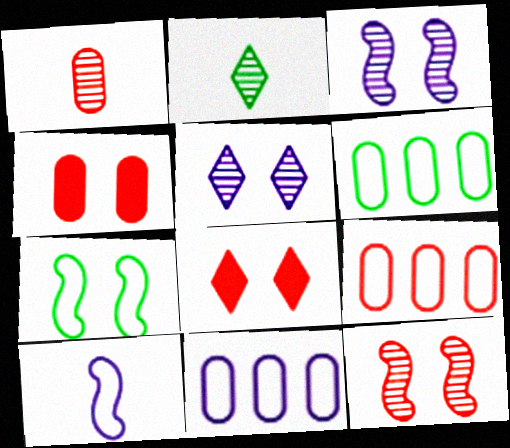[[1, 4, 9], 
[4, 5, 7], 
[6, 9, 11]]